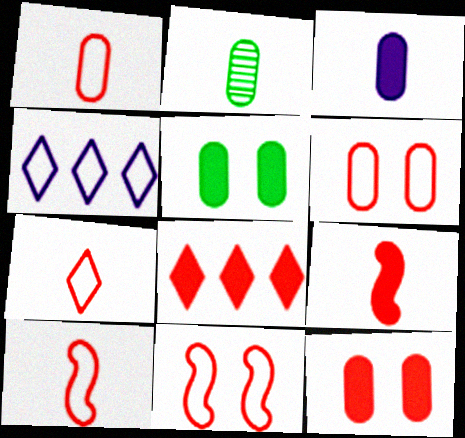[[1, 2, 3], 
[1, 7, 10], 
[8, 9, 12]]